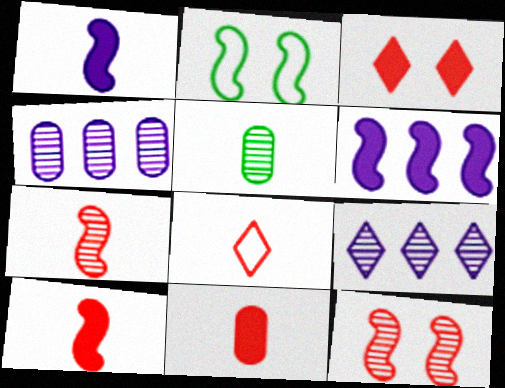[[1, 5, 8], 
[2, 6, 7], 
[2, 9, 11], 
[5, 9, 12], 
[7, 8, 11]]